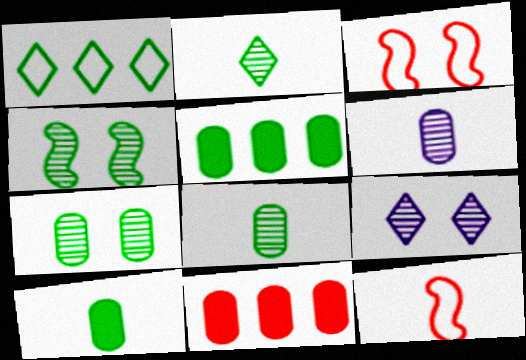[[1, 4, 10], 
[5, 9, 12]]